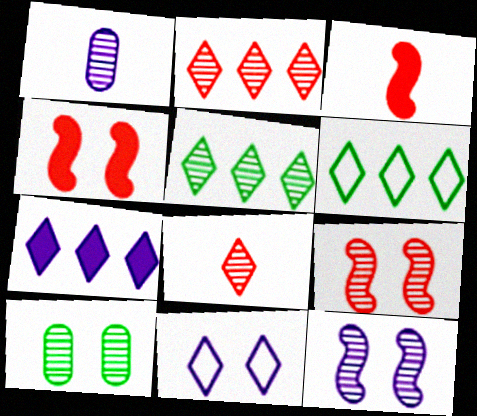[[1, 4, 6], 
[1, 5, 9], 
[2, 6, 7], 
[4, 10, 11]]